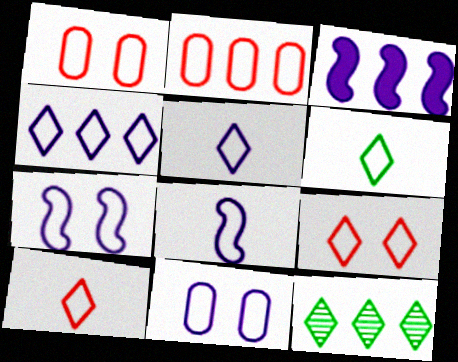[[2, 3, 12], 
[2, 6, 7], 
[4, 6, 9], 
[4, 8, 11], 
[5, 6, 10]]